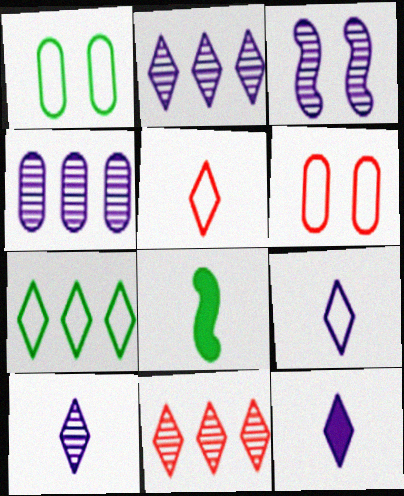[[2, 6, 8], 
[3, 4, 10], 
[9, 10, 12]]